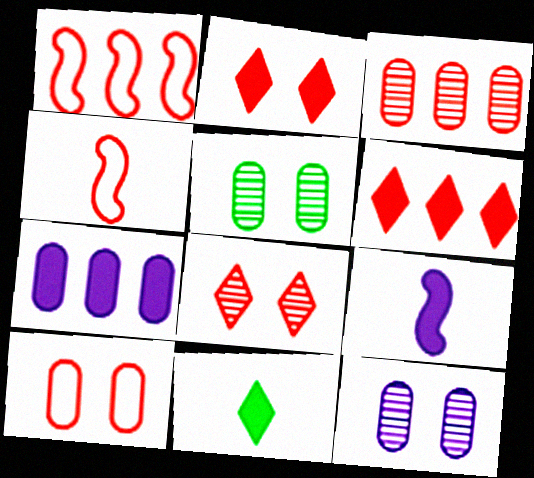[[1, 3, 6], 
[1, 11, 12], 
[2, 3, 4]]